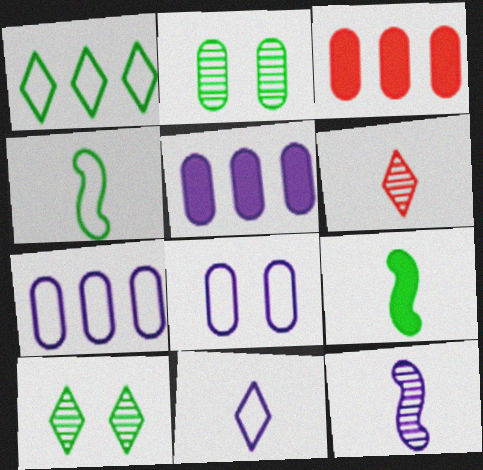[[1, 2, 9]]